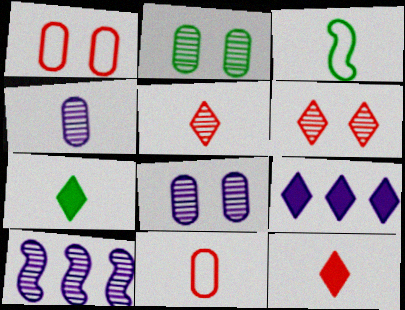[[1, 7, 10], 
[2, 5, 10], 
[3, 4, 12]]